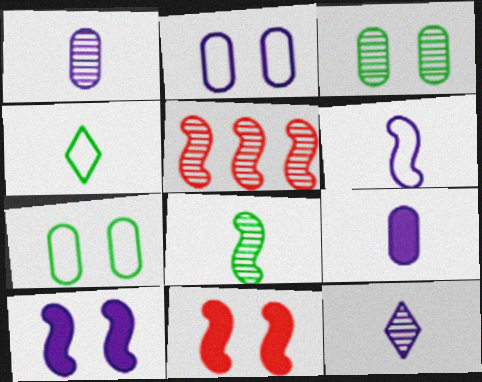[[3, 5, 12], 
[6, 9, 12]]